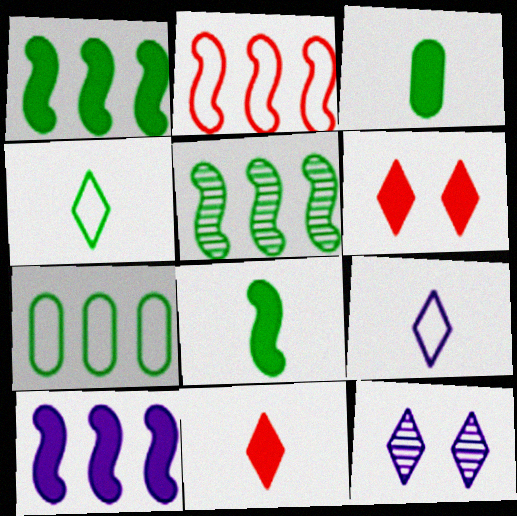[[2, 3, 12], 
[2, 5, 10], 
[3, 6, 10]]